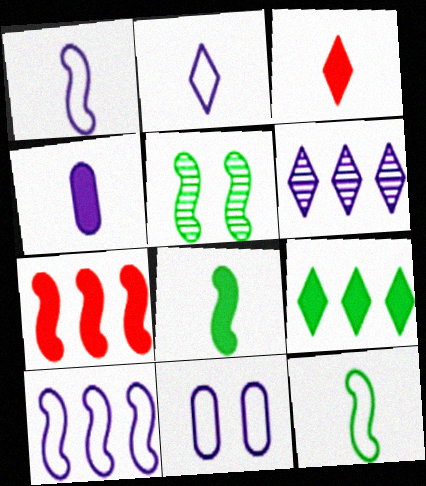[[1, 5, 7], 
[2, 10, 11], 
[3, 4, 8]]